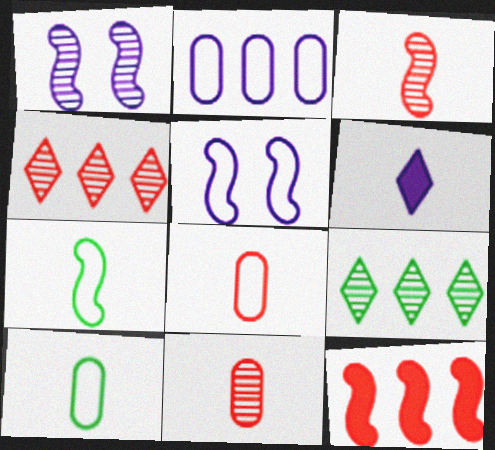[[1, 2, 6], 
[1, 7, 12], 
[1, 9, 11], 
[2, 9, 12], 
[3, 6, 10], 
[6, 7, 11]]